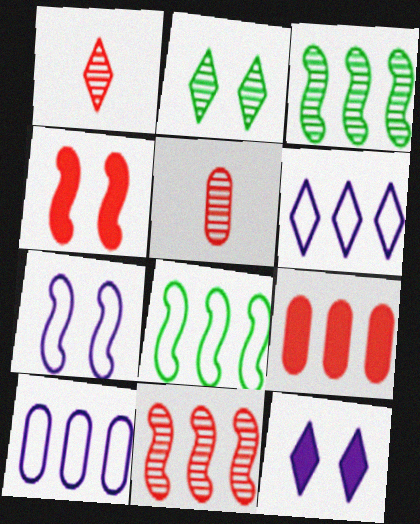[[3, 6, 9], 
[5, 8, 12]]